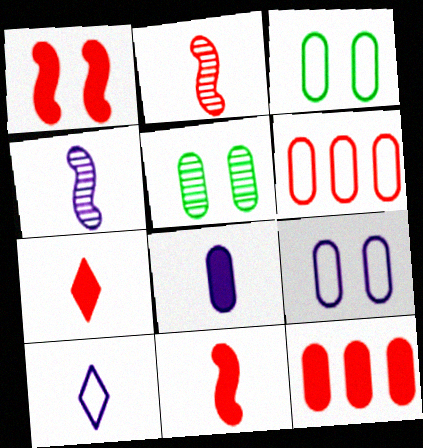[[1, 7, 12], 
[4, 8, 10], 
[5, 6, 8]]